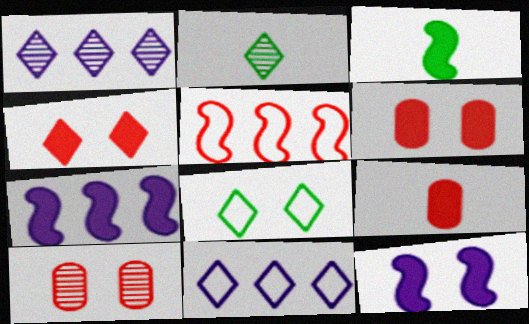[[2, 4, 11], 
[3, 10, 11], 
[8, 10, 12]]